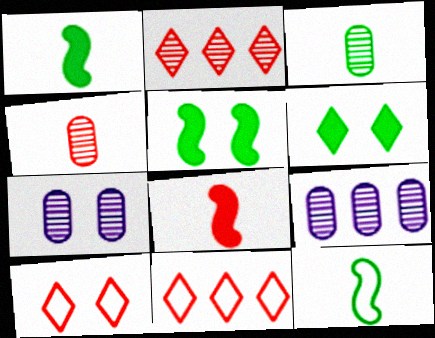[[1, 7, 11], 
[1, 9, 10], 
[5, 7, 10]]